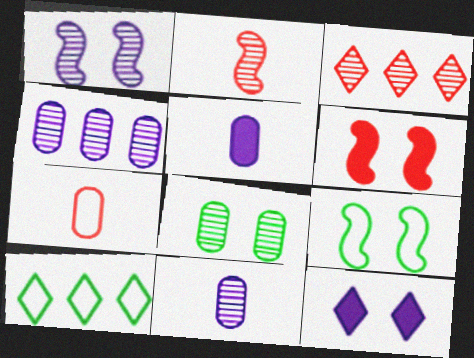[[1, 6, 9], 
[3, 5, 9], 
[3, 6, 7], 
[6, 10, 11]]